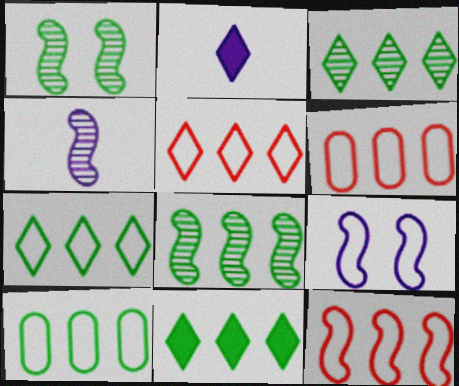[[1, 2, 6], 
[3, 7, 11], 
[5, 6, 12], 
[8, 10, 11]]